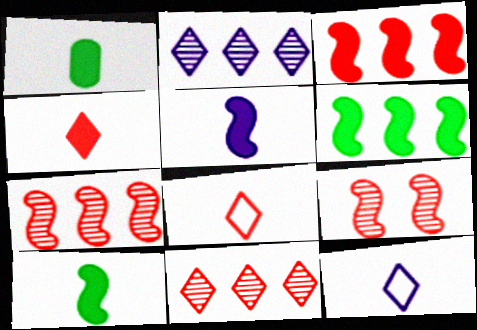[[1, 4, 5]]